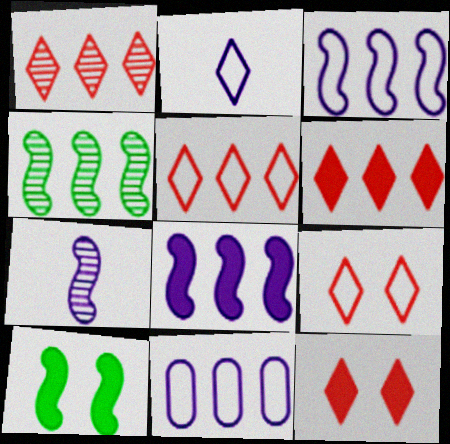[[1, 5, 6], 
[4, 6, 11]]